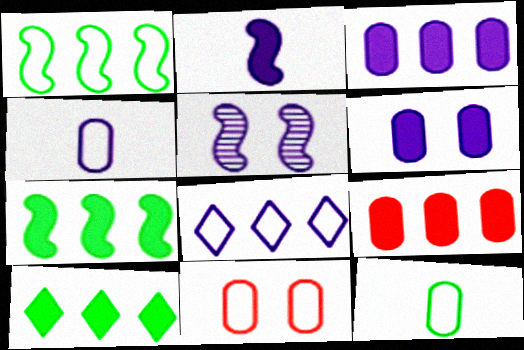[]